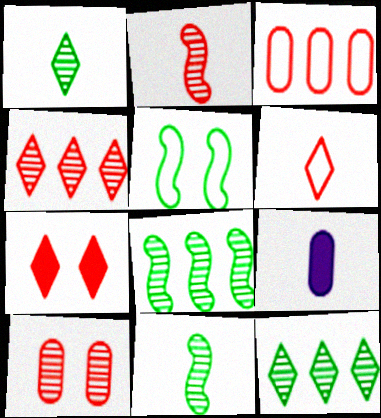[[2, 3, 7], 
[2, 4, 10], 
[4, 5, 9], 
[4, 6, 7], 
[6, 9, 11]]